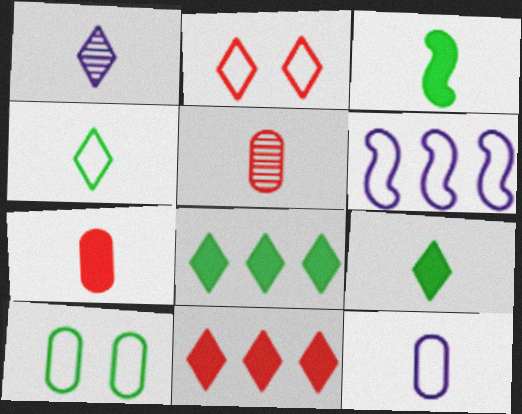[[1, 2, 8]]